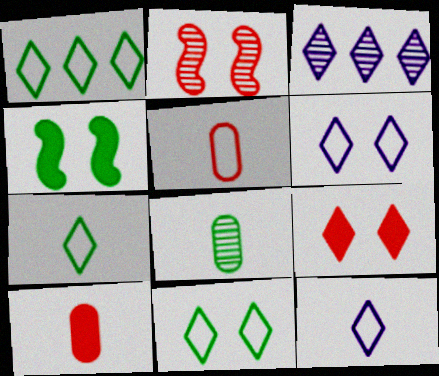[[1, 4, 8], 
[1, 7, 11], 
[2, 3, 8], 
[3, 4, 5], 
[3, 7, 9]]